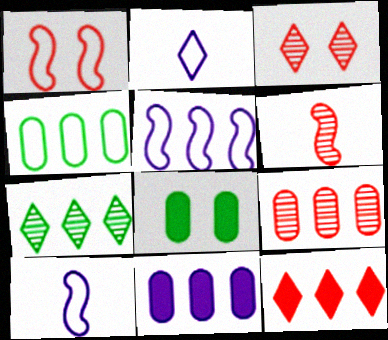[[1, 2, 4], 
[3, 6, 9], 
[4, 9, 11]]